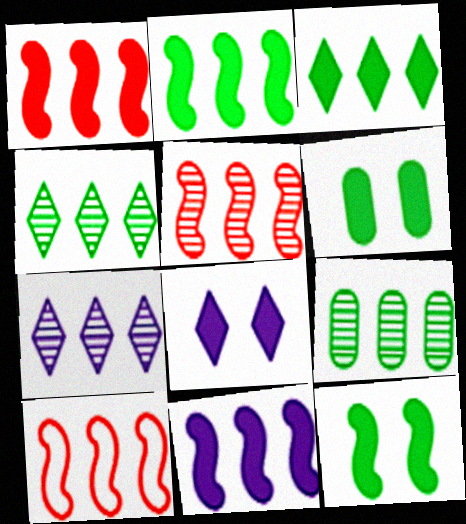[[1, 2, 11], 
[1, 5, 10], 
[5, 7, 9]]